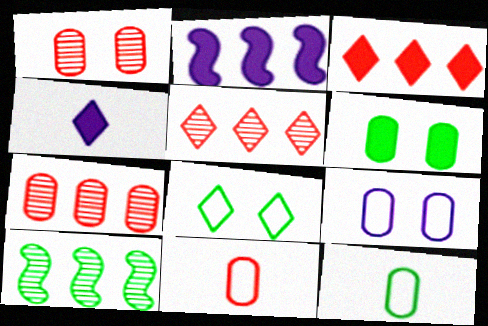[[1, 6, 9], 
[4, 5, 8]]